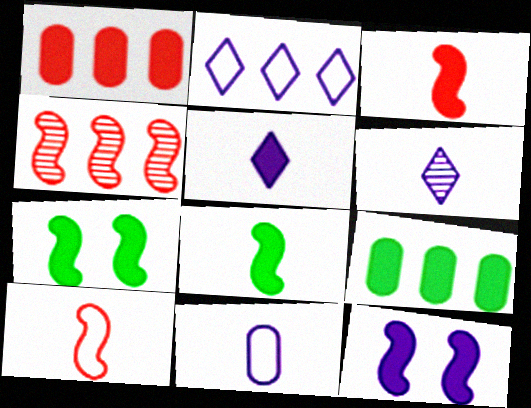[[1, 5, 7], 
[2, 4, 9]]